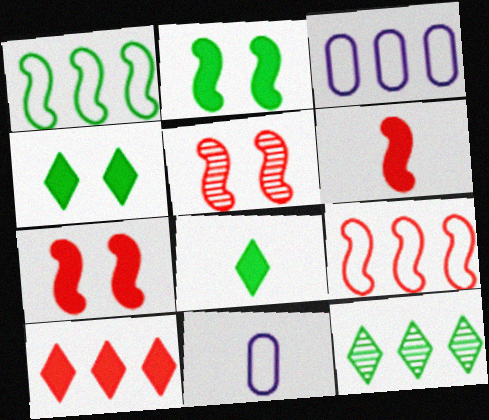[[3, 5, 8], 
[5, 6, 9], 
[7, 11, 12]]